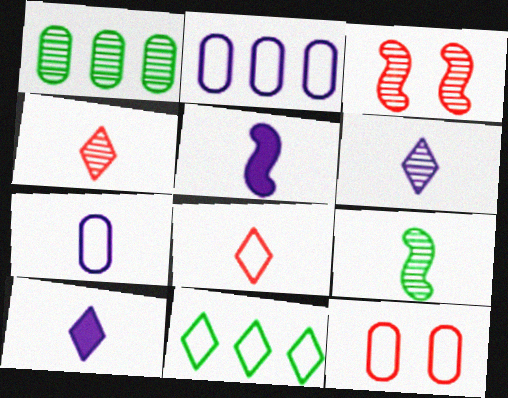[[1, 3, 6], 
[5, 6, 7]]